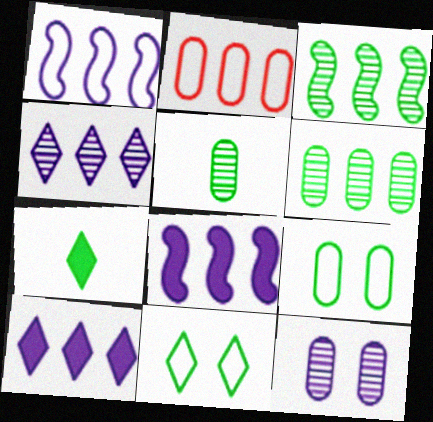[[2, 3, 10], 
[3, 7, 9]]